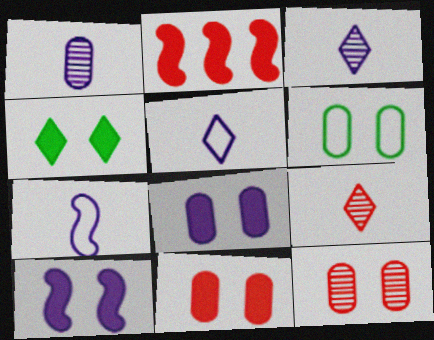[[2, 3, 6], 
[4, 10, 11], 
[6, 8, 12]]